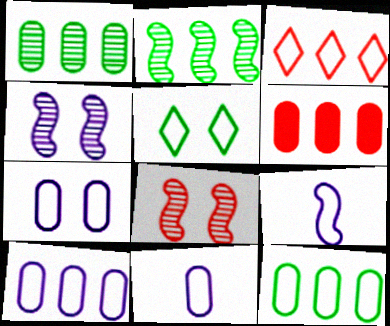[[1, 6, 10], 
[7, 10, 11]]